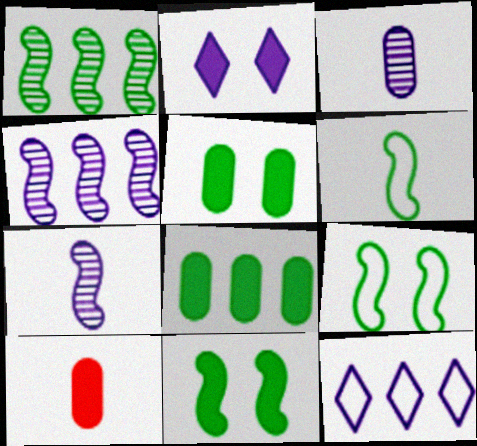[[1, 6, 11]]